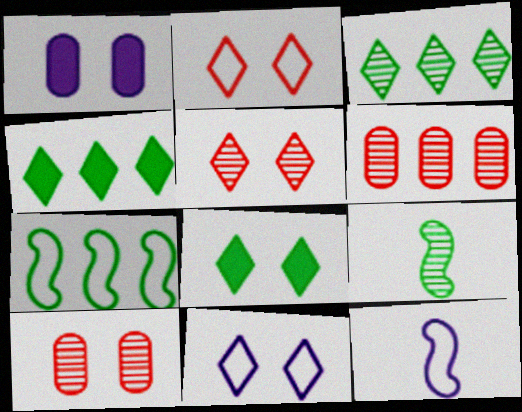[[4, 10, 12], 
[5, 8, 11], 
[6, 8, 12]]